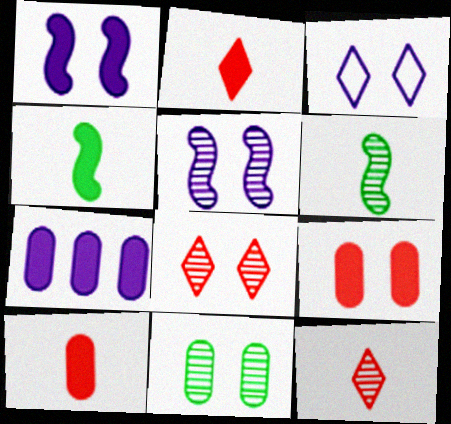[[5, 8, 11]]